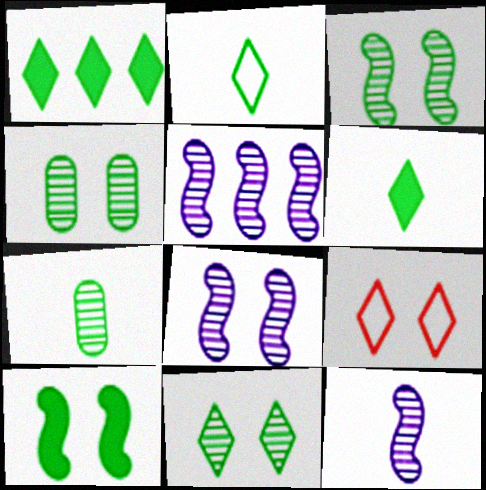[[1, 2, 11], 
[3, 4, 11], 
[5, 8, 12]]